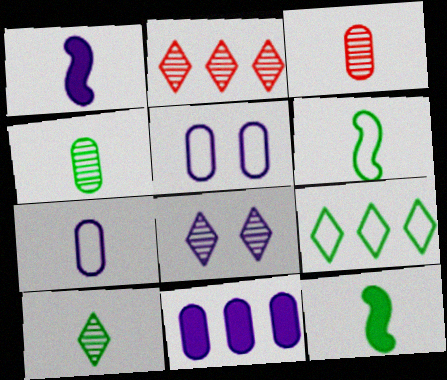[[2, 5, 12], 
[2, 8, 10]]